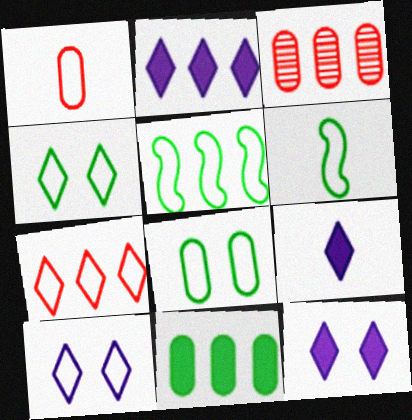[[1, 5, 10], 
[2, 3, 5], 
[2, 9, 12], 
[3, 6, 12]]